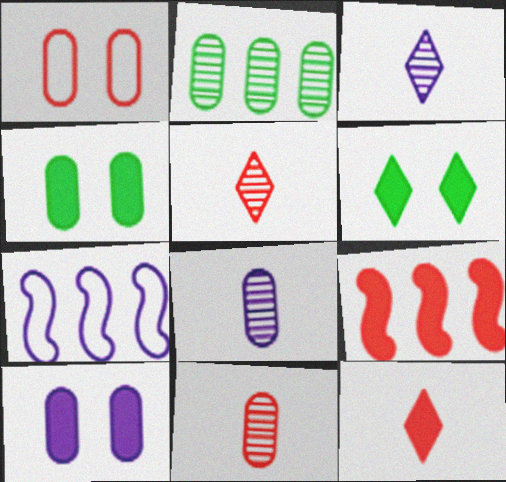[[1, 5, 9], 
[3, 7, 10], 
[4, 5, 7], 
[6, 7, 11]]